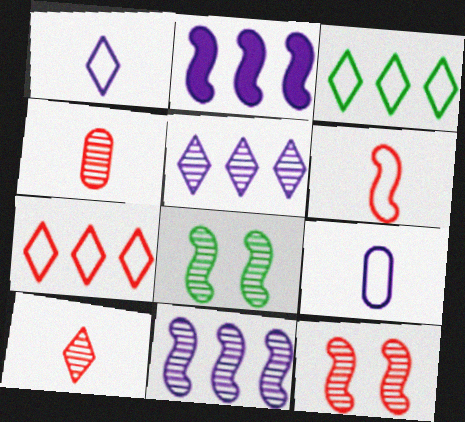[[2, 6, 8], 
[4, 5, 8]]